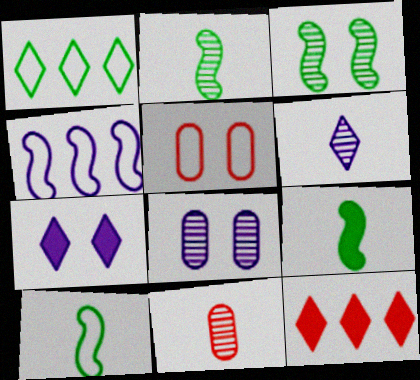[[2, 6, 11], 
[2, 9, 10], 
[3, 5, 7], 
[8, 10, 12]]